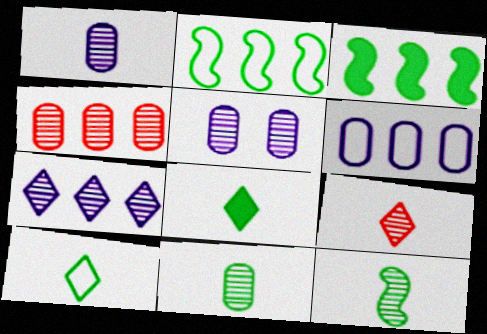[[1, 9, 12], 
[4, 5, 11]]